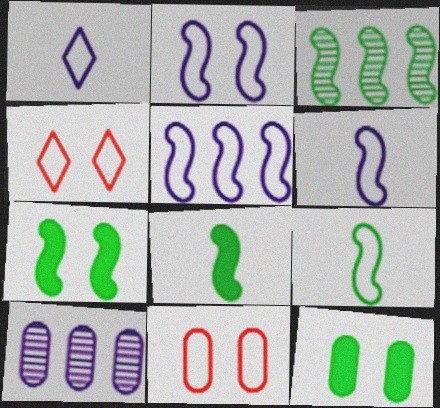[[2, 5, 6], 
[3, 7, 9], 
[4, 8, 10]]